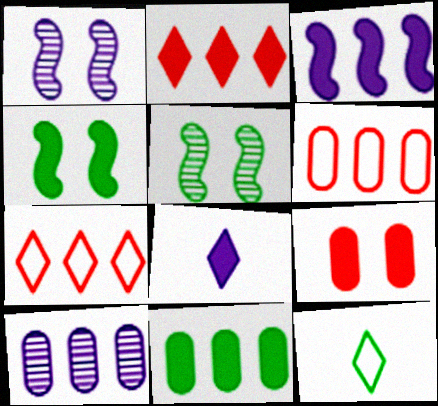[[2, 3, 11], 
[5, 6, 8], 
[5, 11, 12], 
[6, 10, 11]]